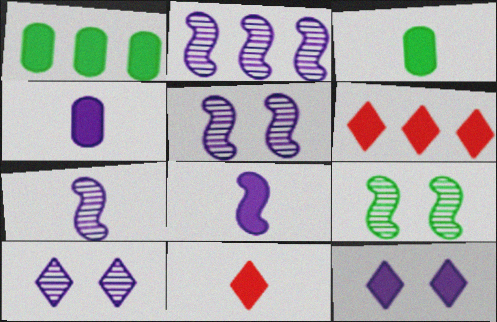[[2, 5, 7], 
[3, 8, 11]]